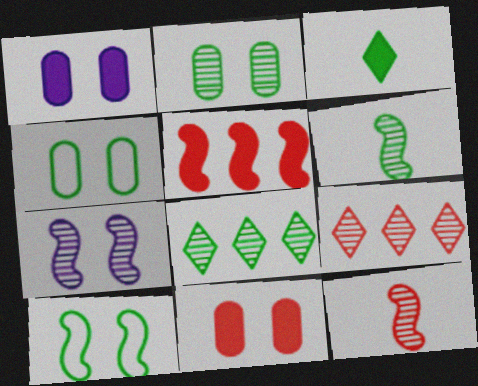[[1, 3, 5], 
[2, 6, 8]]